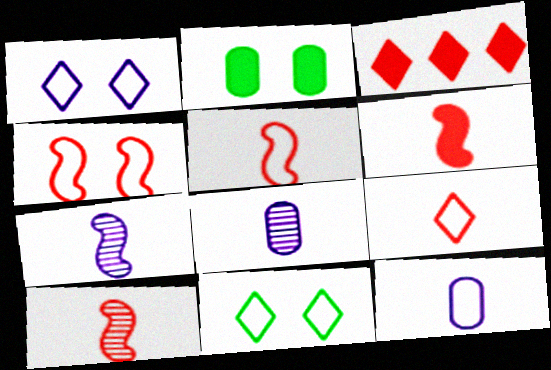[[5, 6, 10]]